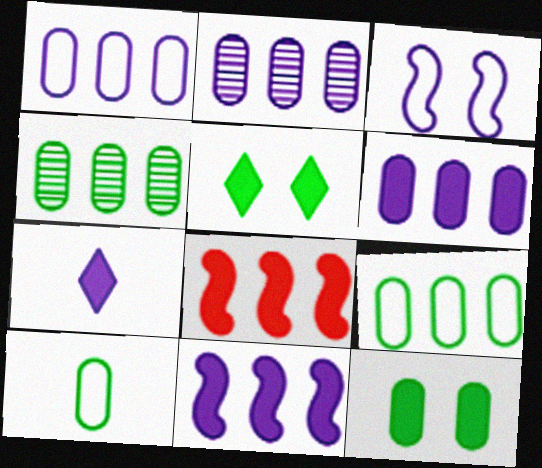[[1, 2, 6], 
[2, 3, 7], 
[4, 10, 12], 
[7, 8, 12]]